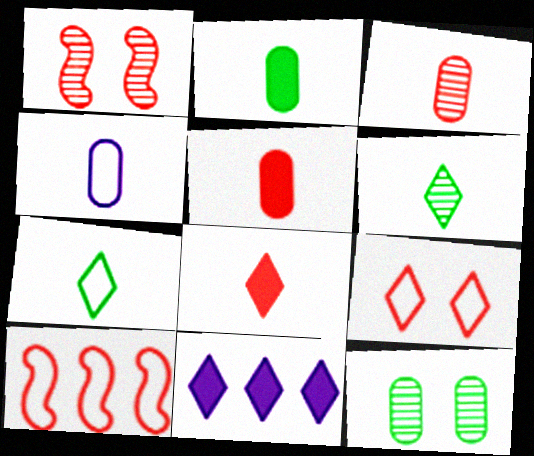[[2, 3, 4], 
[6, 9, 11]]